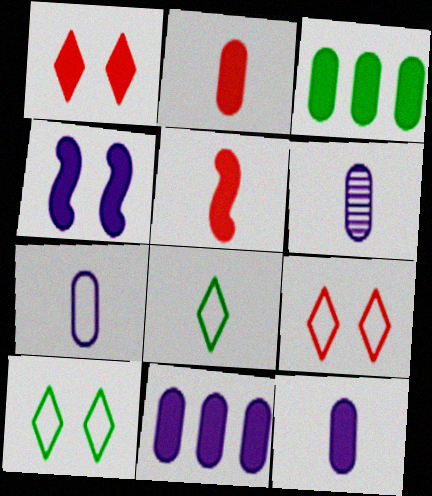[[5, 6, 8], 
[6, 7, 12]]